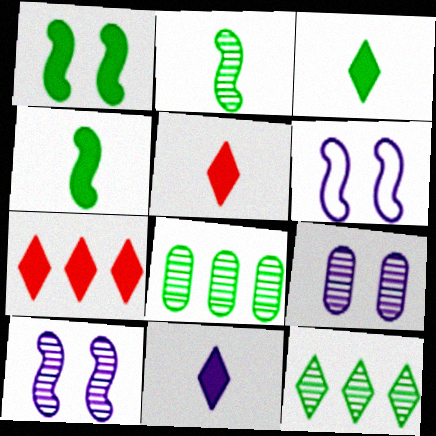[[3, 5, 11], 
[5, 6, 8]]